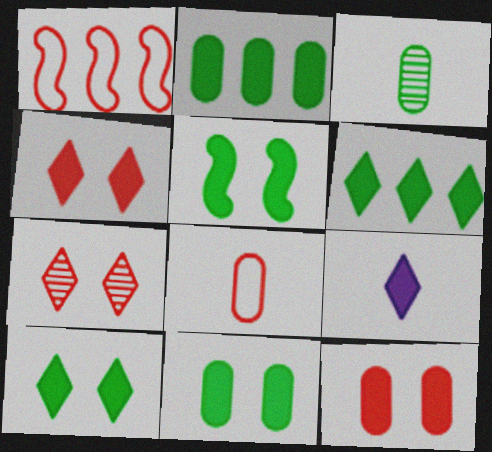[[4, 6, 9], 
[5, 10, 11]]